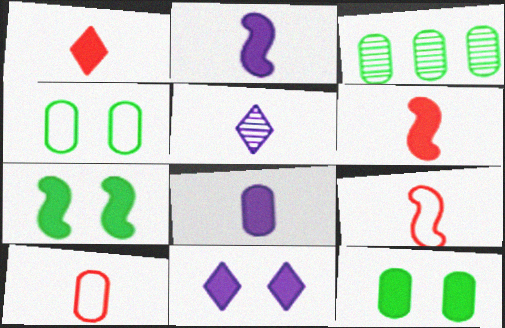[[3, 9, 11]]